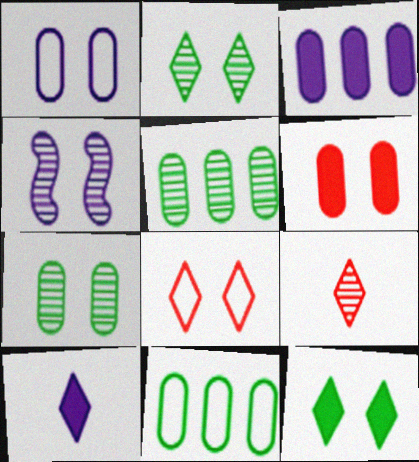[[1, 6, 7], 
[4, 5, 9]]